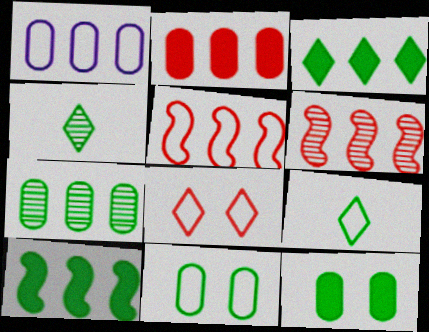[[1, 2, 7], 
[1, 3, 6], 
[4, 10, 11]]